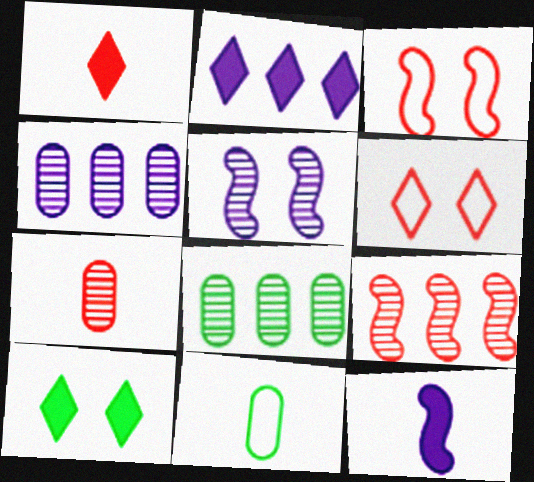[[1, 2, 10], 
[6, 8, 12]]